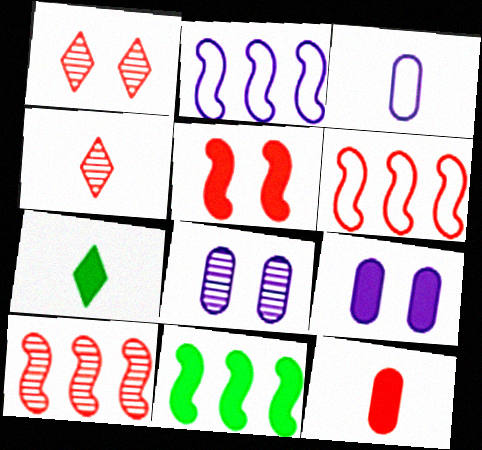[[1, 3, 11], 
[1, 6, 12], 
[2, 10, 11], 
[6, 7, 8]]